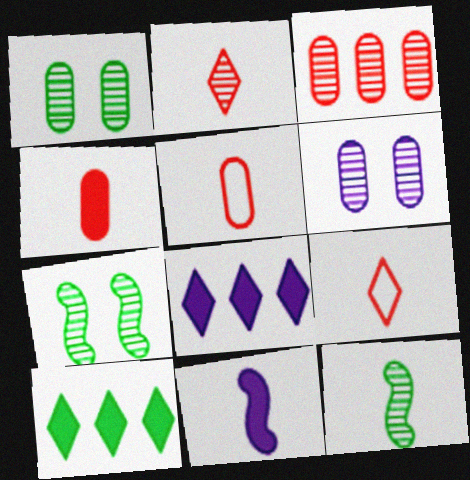[[5, 7, 8]]